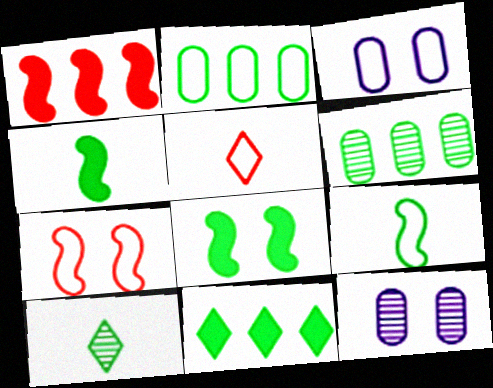[[1, 3, 10], 
[2, 8, 10]]